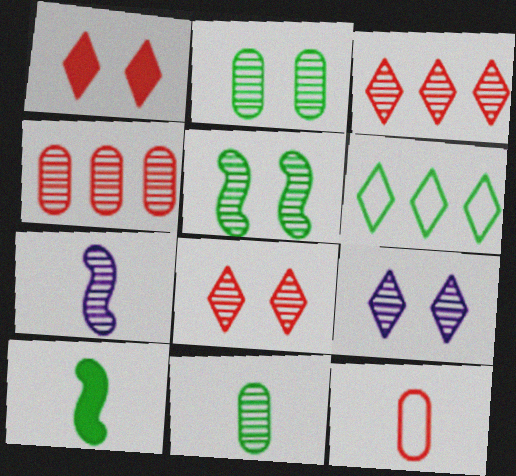[[2, 3, 7], 
[2, 6, 10]]